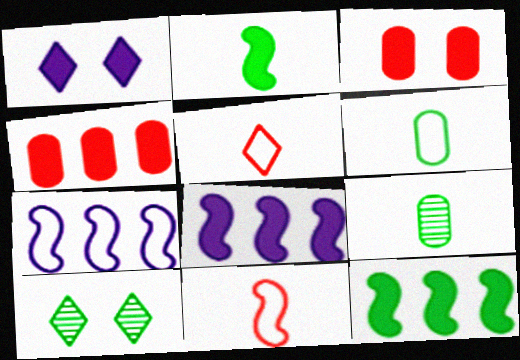[[1, 2, 4], 
[6, 10, 12]]